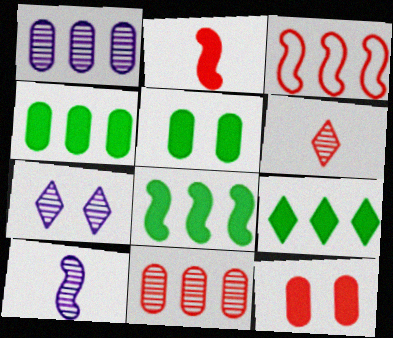[[1, 3, 9], 
[1, 7, 10], 
[3, 6, 12], 
[4, 8, 9]]